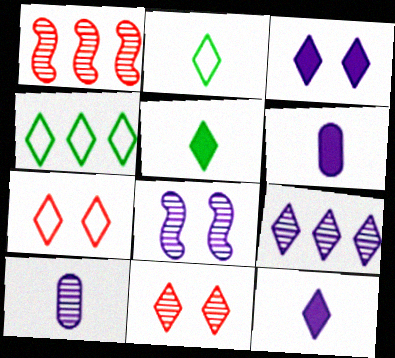[[4, 11, 12], 
[5, 7, 9], 
[8, 9, 10]]